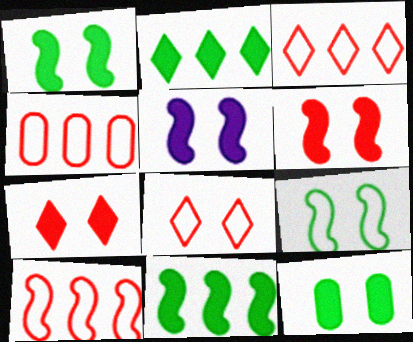[[1, 5, 6], 
[3, 4, 10], 
[5, 7, 12]]